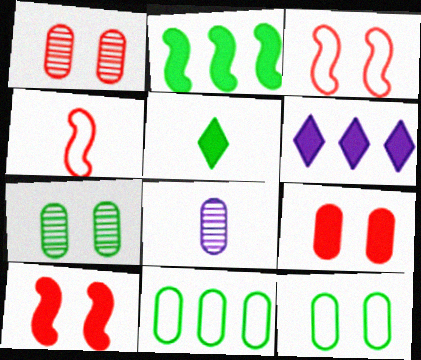[[4, 5, 8], 
[4, 6, 7], 
[8, 9, 11]]